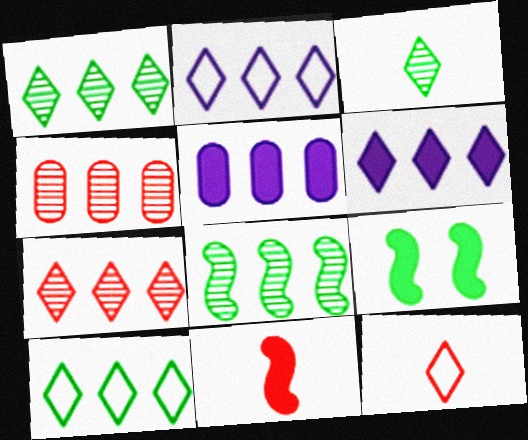[[6, 7, 10]]